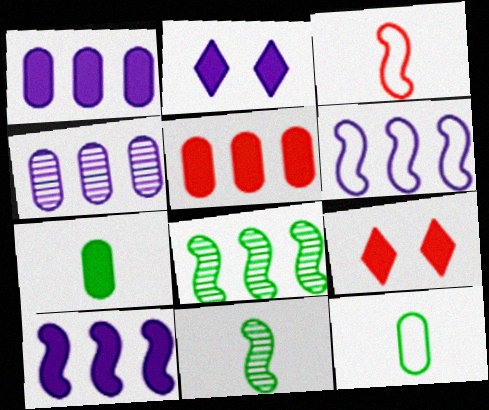[[7, 9, 10]]